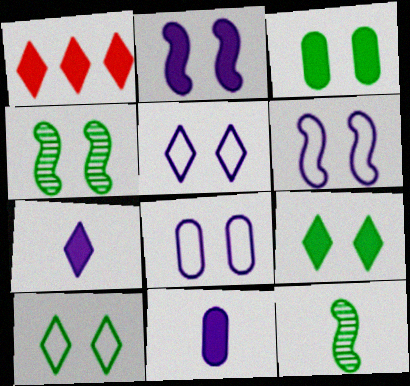[[1, 7, 9], 
[1, 8, 12], 
[3, 4, 10], 
[5, 6, 8]]